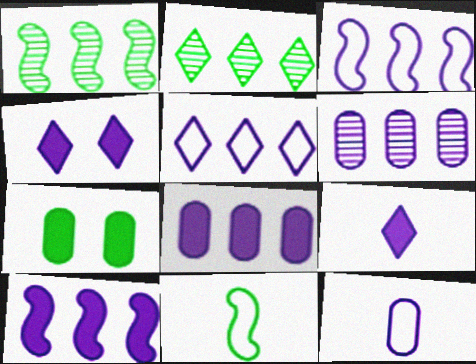[[2, 7, 11], 
[5, 6, 10]]